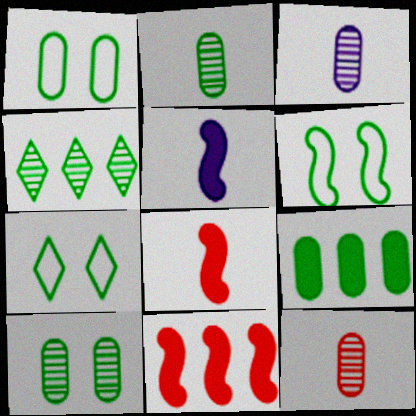[[1, 2, 9], 
[1, 6, 7], 
[2, 3, 12], 
[3, 7, 11]]